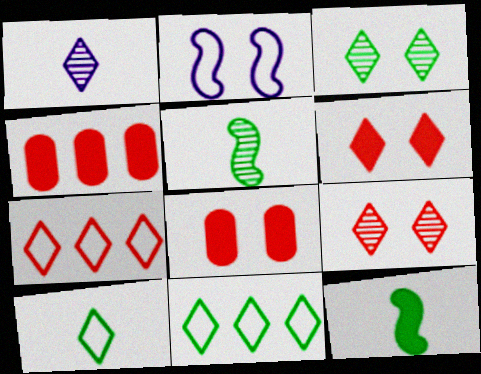[[1, 6, 11], 
[2, 3, 8]]